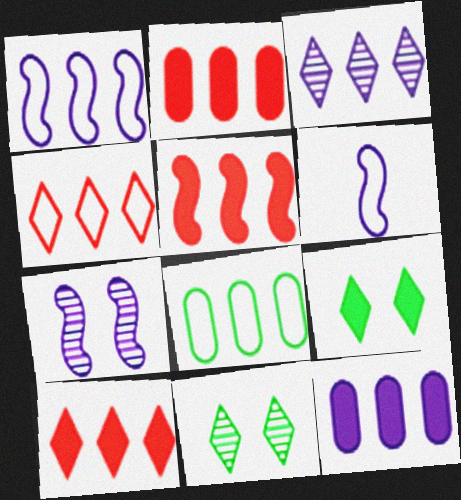[[1, 3, 12], 
[1, 4, 8], 
[2, 5, 10], 
[2, 6, 11], 
[3, 5, 8]]